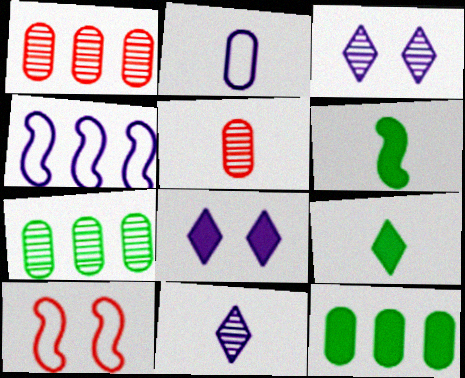[[10, 11, 12]]